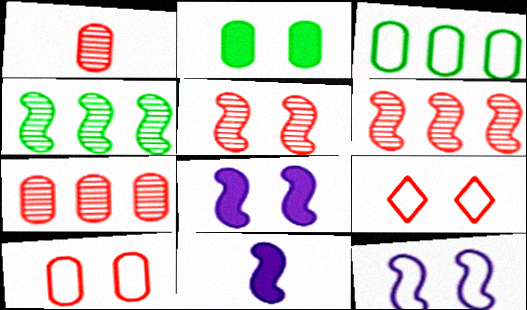[]